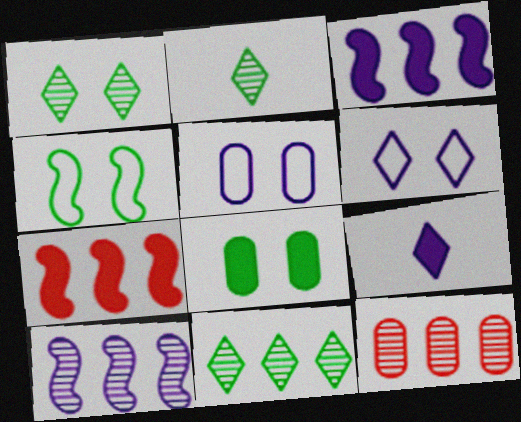[[1, 2, 11], 
[1, 4, 8], 
[2, 5, 7], 
[4, 9, 12], 
[5, 9, 10], 
[7, 8, 9], 
[10, 11, 12]]